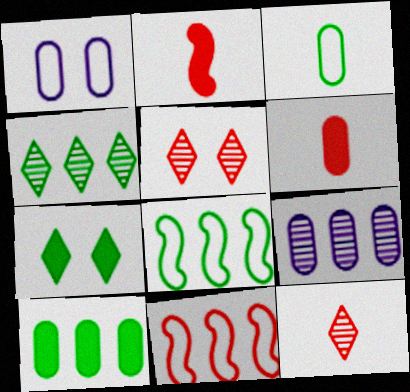[[1, 2, 4], 
[4, 8, 10], 
[5, 6, 11]]